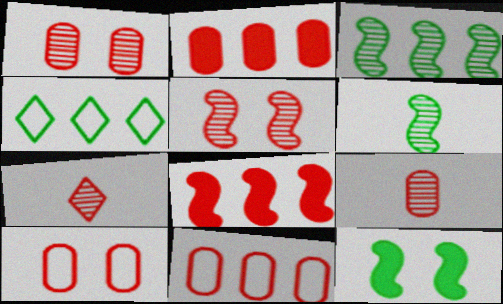[[2, 9, 10], 
[7, 8, 10]]